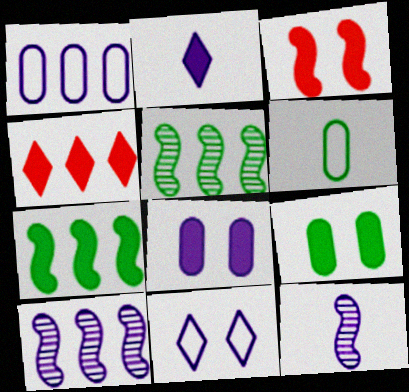[[1, 4, 5]]